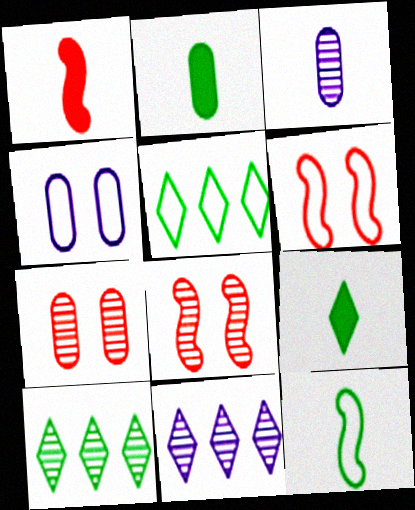[[1, 4, 10], 
[2, 6, 11], 
[3, 8, 10]]